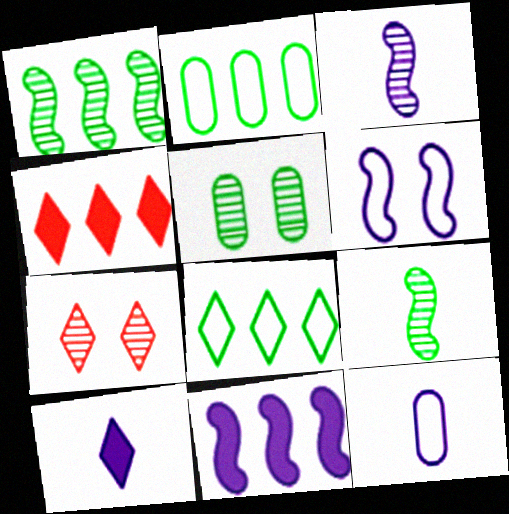[[3, 6, 11], 
[3, 10, 12], 
[7, 8, 10]]